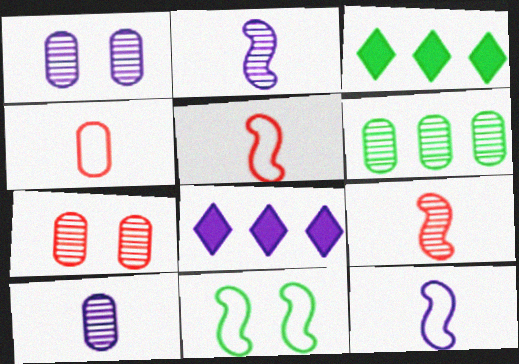[[1, 3, 5], 
[1, 8, 12], 
[3, 7, 12], 
[6, 7, 10]]